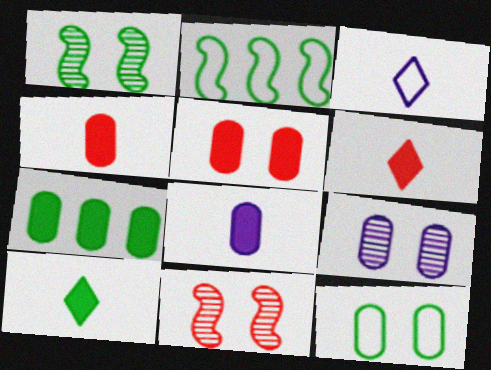[[2, 6, 9], 
[3, 7, 11], 
[5, 7, 8], 
[5, 9, 12]]